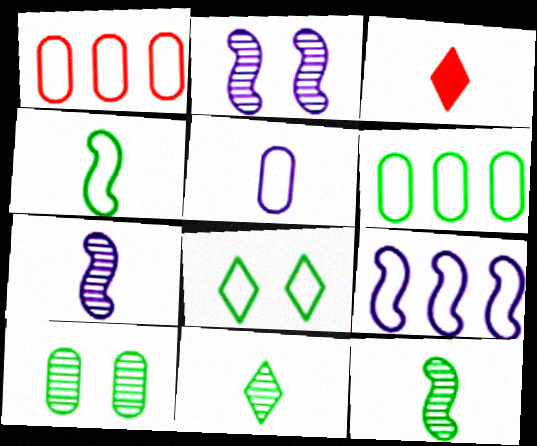[[2, 3, 6], 
[3, 5, 12], 
[3, 9, 10], 
[4, 6, 8]]